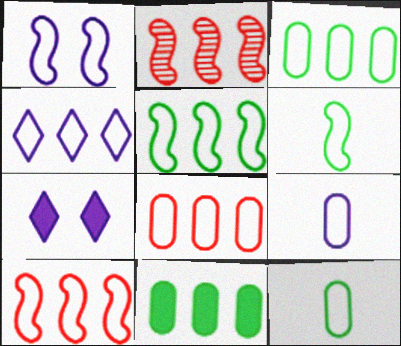[[1, 4, 9], 
[1, 6, 10], 
[2, 4, 11], 
[2, 7, 12], 
[3, 4, 10], 
[4, 5, 8]]